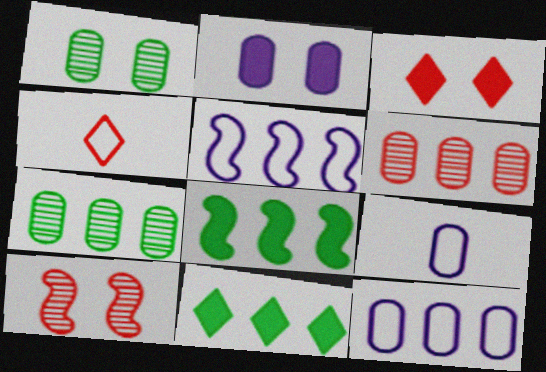[[5, 6, 11], 
[9, 10, 11]]